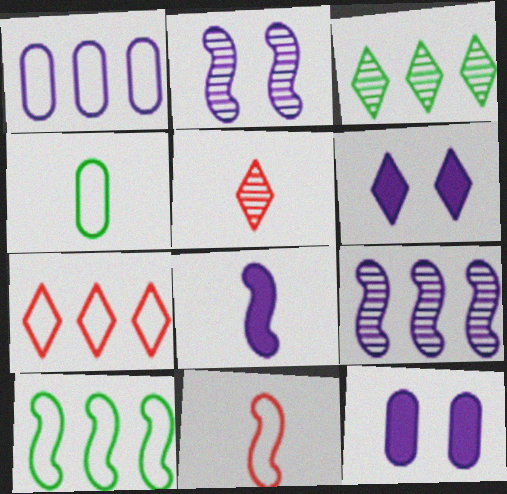[[1, 7, 10], 
[3, 11, 12], 
[4, 5, 8], 
[5, 10, 12]]